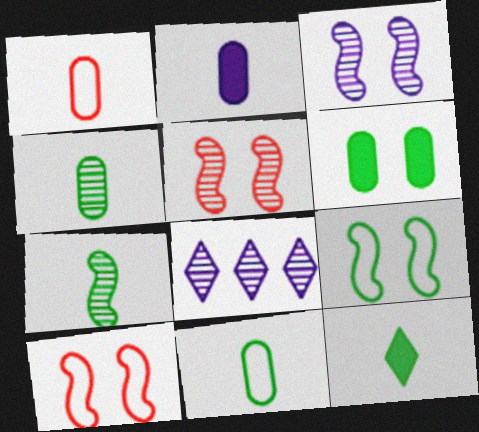[[1, 2, 4], 
[4, 5, 8], 
[7, 11, 12]]